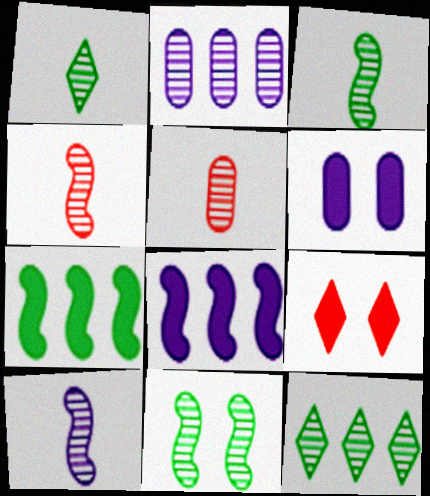[[1, 5, 10], 
[3, 4, 10]]